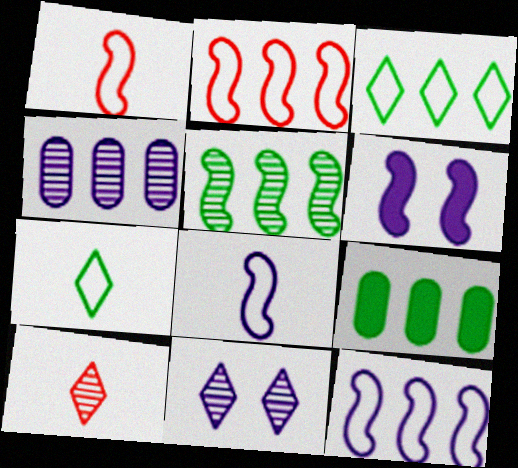[[1, 5, 6], 
[1, 9, 11], 
[3, 5, 9]]